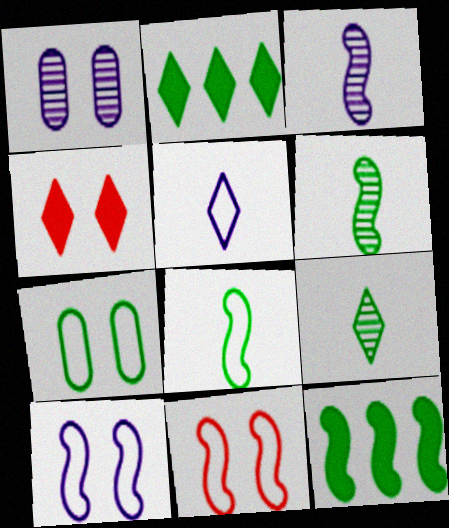[[2, 6, 7], 
[3, 11, 12], 
[7, 9, 12]]